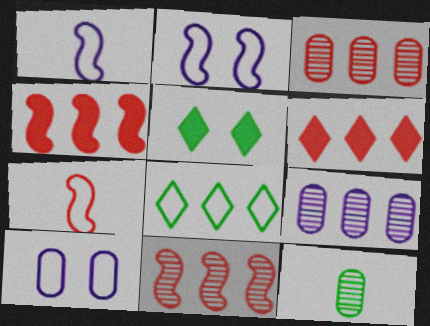[[1, 3, 5], 
[2, 6, 12], 
[4, 8, 9], 
[5, 7, 9], 
[7, 8, 10]]